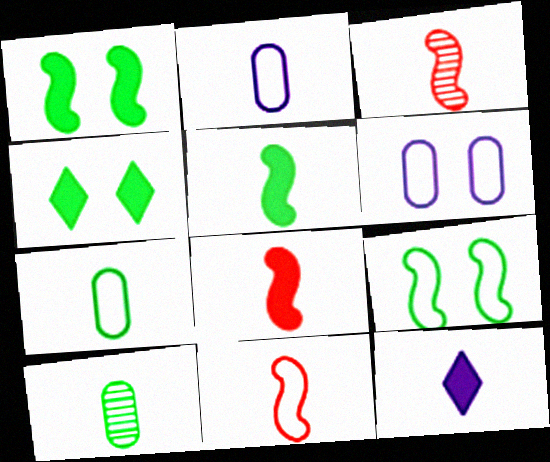[[3, 7, 12], 
[3, 8, 11], 
[10, 11, 12]]